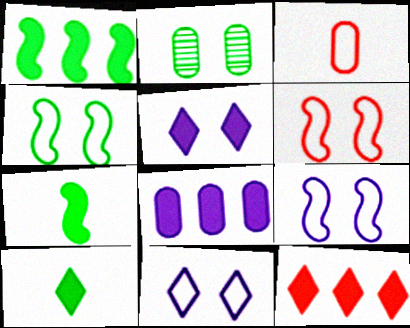[[1, 8, 12], 
[2, 3, 8], 
[2, 5, 6], 
[4, 6, 9], 
[5, 10, 12]]